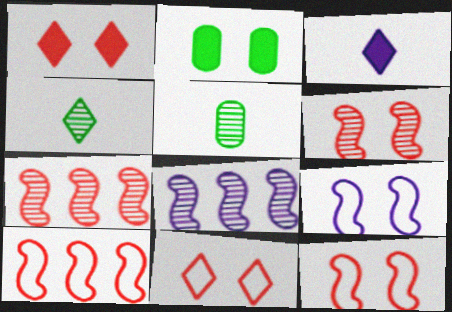[]